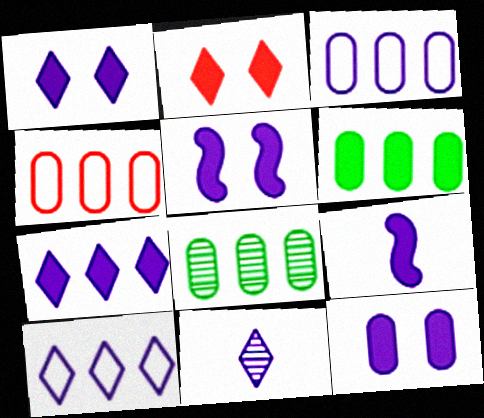[[1, 5, 12], 
[1, 10, 11], 
[2, 6, 9], 
[3, 5, 11], 
[7, 9, 12]]